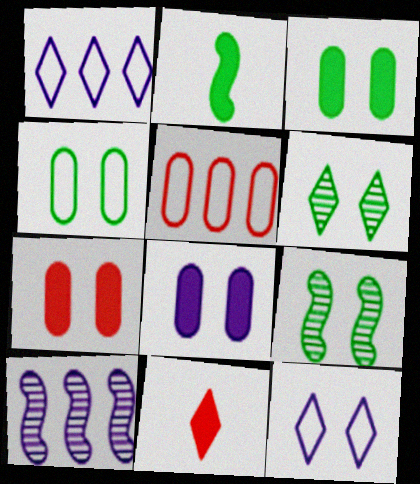[[1, 6, 11], 
[3, 7, 8], 
[4, 10, 11], 
[7, 9, 12]]